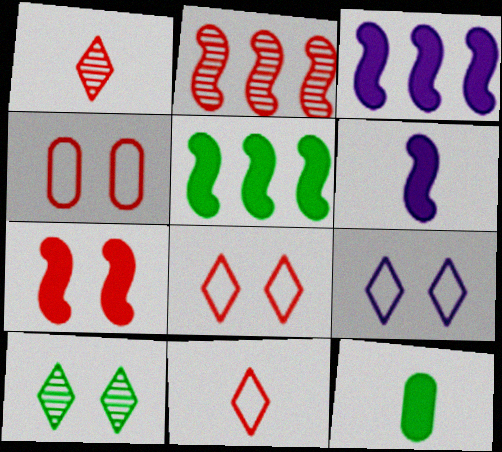[[2, 9, 12], 
[5, 6, 7]]